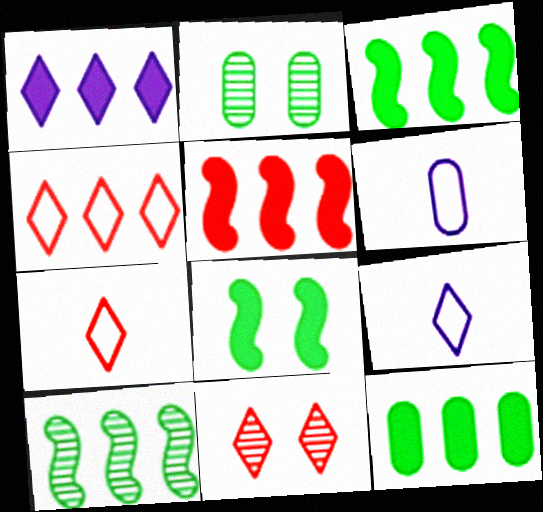[[1, 5, 12], 
[2, 5, 9], 
[3, 6, 11]]